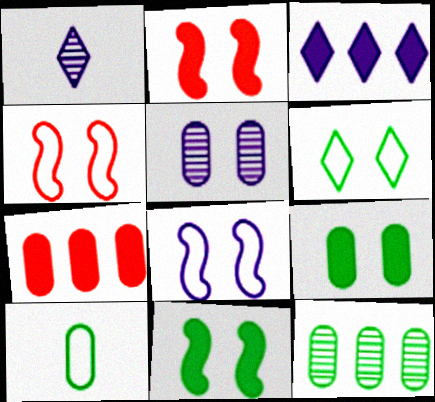[[2, 5, 6], 
[5, 7, 10], 
[9, 10, 12]]